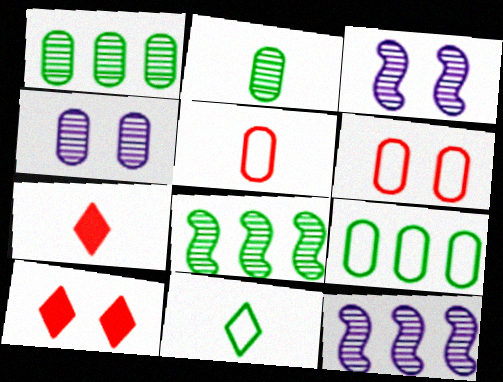[[3, 7, 9]]